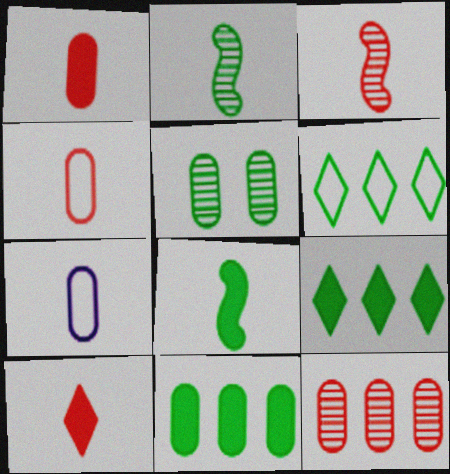[[2, 7, 10], 
[3, 4, 10], 
[5, 6, 8]]